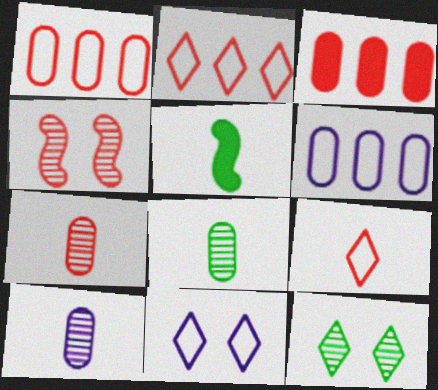[[3, 4, 9], 
[5, 9, 10], 
[7, 8, 10]]